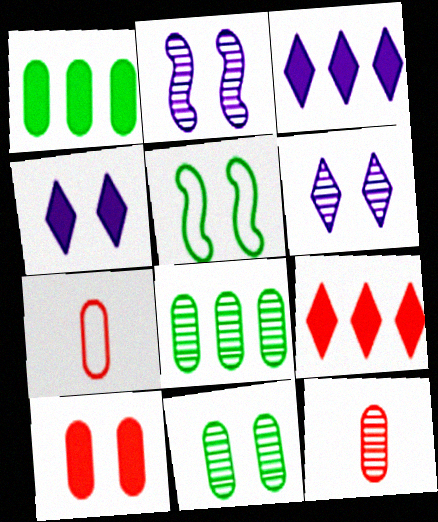[[3, 5, 12], 
[5, 6, 10]]